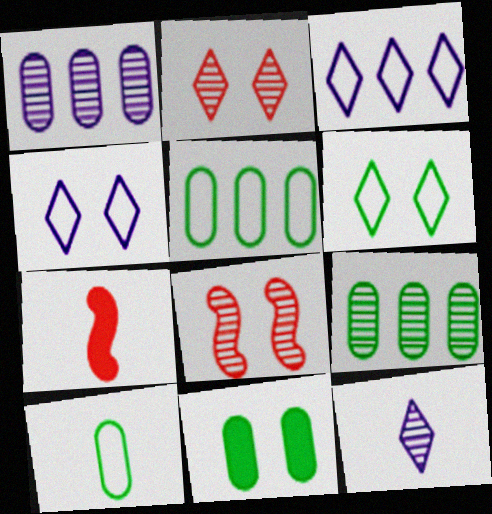[[1, 6, 7], 
[4, 7, 9], 
[4, 8, 11], 
[7, 10, 12], 
[8, 9, 12], 
[9, 10, 11]]